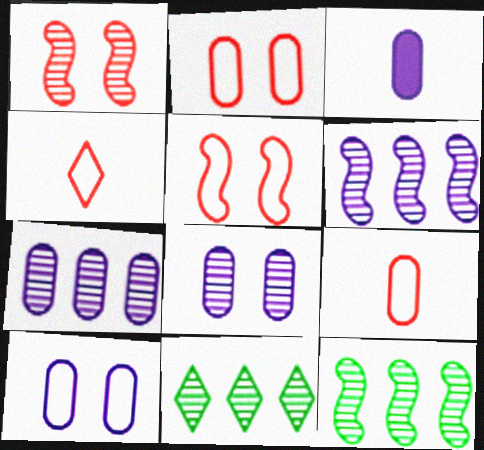[[3, 5, 11], 
[3, 7, 10]]